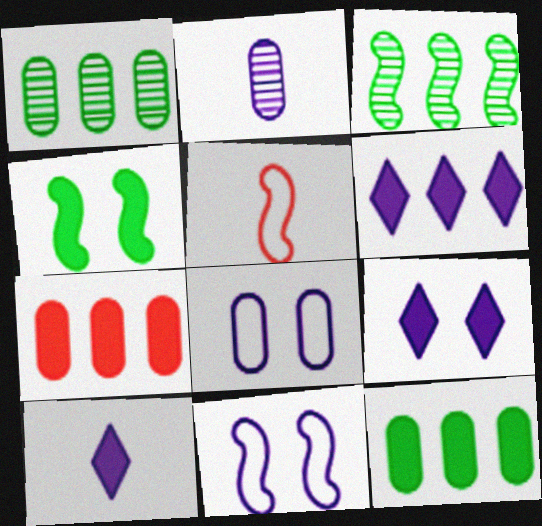[[1, 5, 9], 
[2, 6, 11], 
[4, 7, 10], 
[6, 9, 10]]